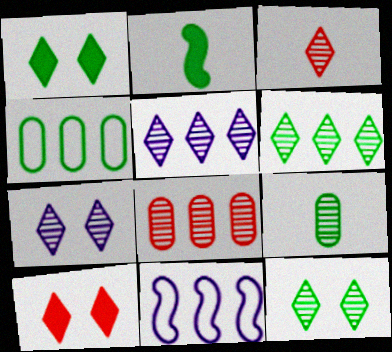[[2, 4, 12], 
[3, 5, 12], 
[3, 6, 7], 
[9, 10, 11]]